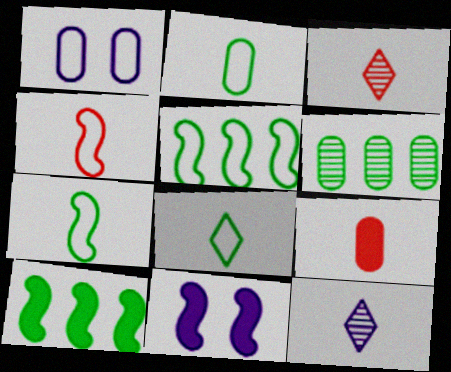[[1, 3, 10], 
[1, 6, 9], 
[2, 7, 8], 
[3, 4, 9], 
[7, 9, 12]]